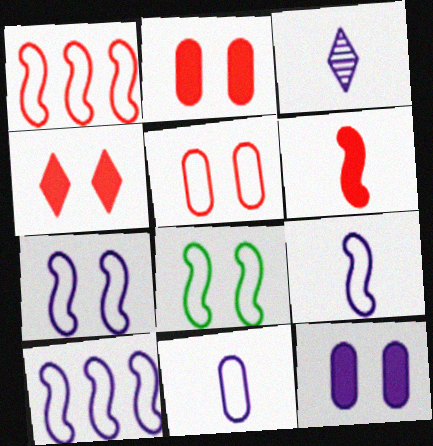[[1, 8, 9], 
[3, 10, 12], 
[7, 9, 10]]